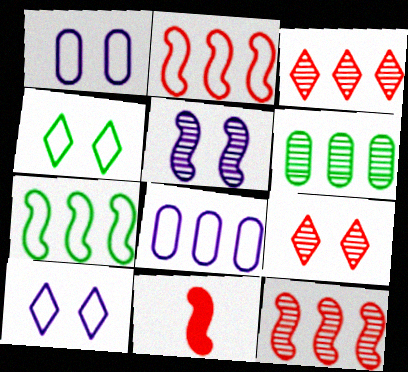[[5, 7, 11], 
[6, 10, 11]]